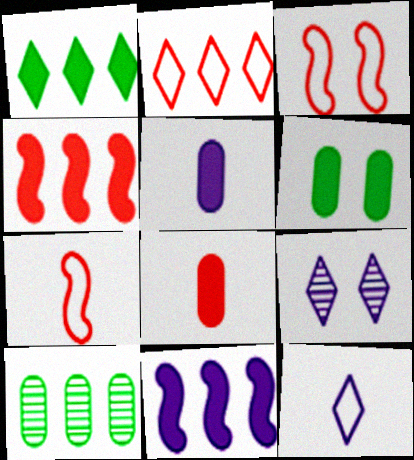[[2, 10, 11], 
[3, 6, 9]]